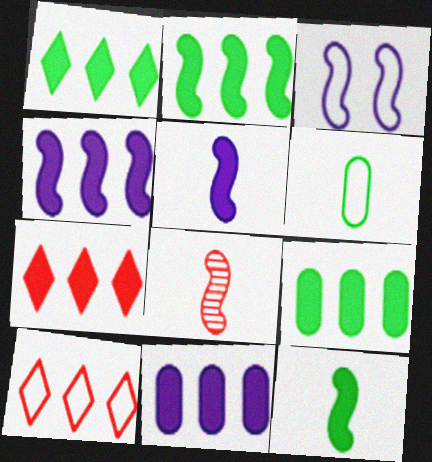[[1, 2, 9], 
[2, 3, 8], 
[2, 7, 11], 
[3, 6, 10], 
[4, 7, 9]]